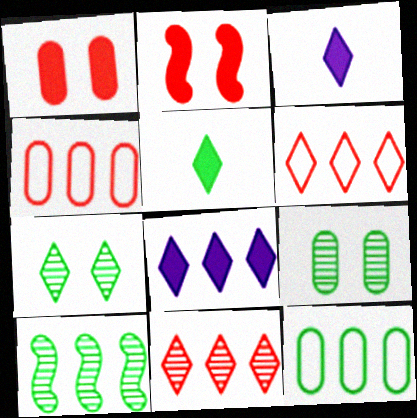[[3, 6, 7], 
[4, 8, 10]]